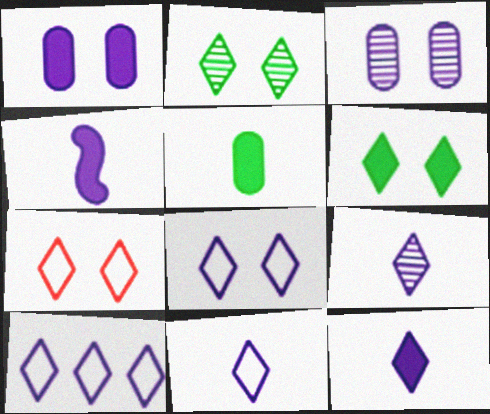[[3, 4, 10], 
[8, 10, 11], 
[9, 11, 12]]